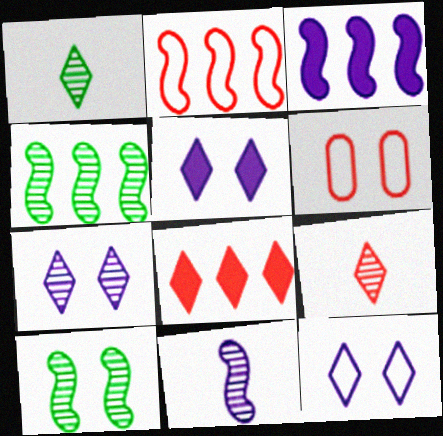[[1, 3, 6], 
[1, 8, 12], 
[2, 3, 4], 
[5, 6, 10], 
[5, 7, 12]]